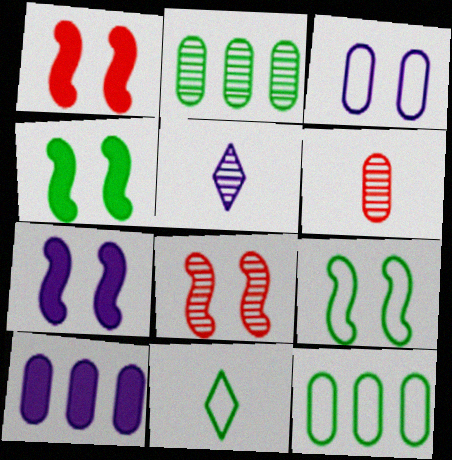[[1, 4, 7], 
[1, 5, 12], 
[2, 4, 11], 
[2, 5, 8], 
[7, 8, 9], 
[8, 10, 11], 
[9, 11, 12]]